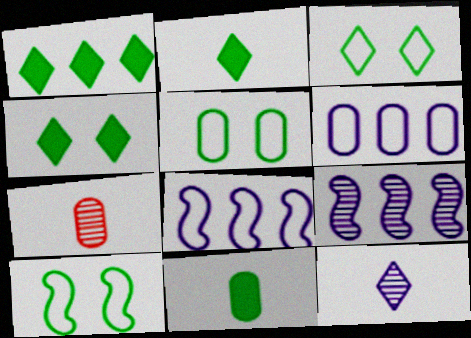[[1, 2, 4], 
[3, 5, 10], 
[4, 7, 8]]